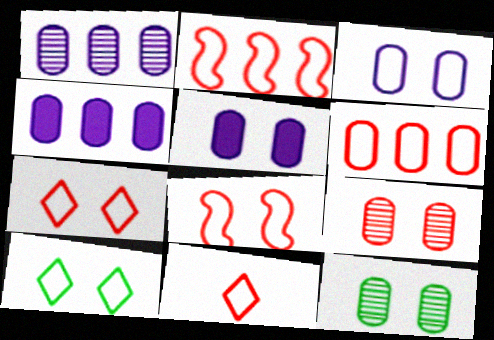[[3, 8, 10], 
[6, 8, 11]]